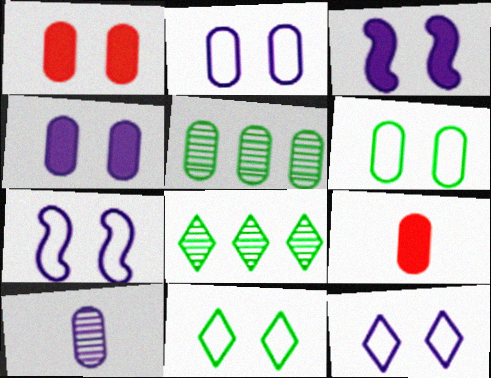[[2, 5, 9], 
[2, 7, 12], 
[7, 8, 9]]